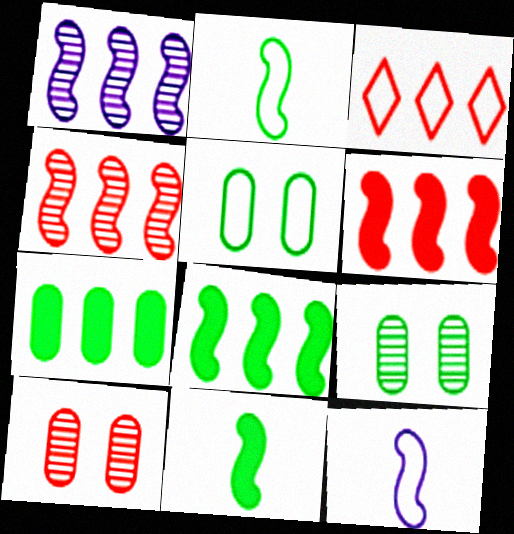[[1, 3, 7], 
[3, 5, 12]]